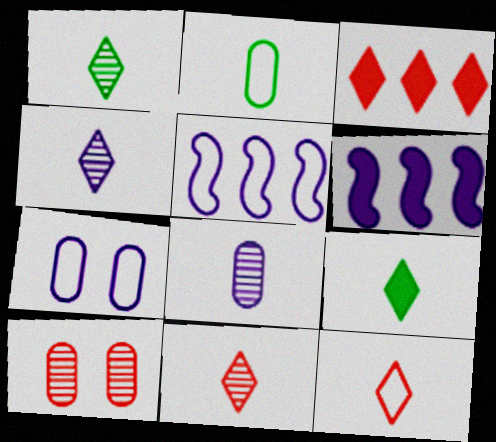[[1, 4, 11], 
[4, 6, 7], 
[4, 9, 12], 
[5, 9, 10]]